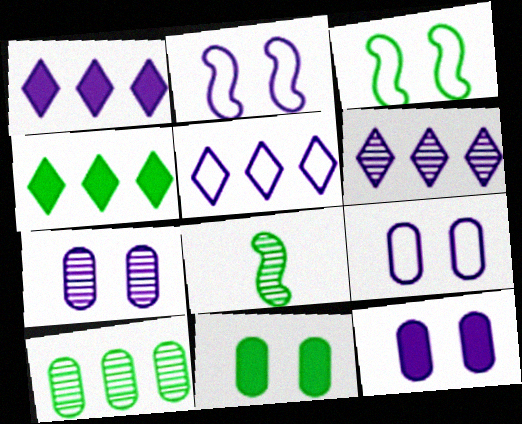[[1, 5, 6], 
[7, 9, 12]]